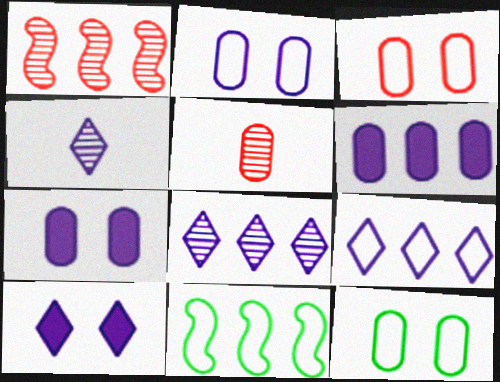[[2, 3, 12], 
[4, 9, 10], 
[5, 6, 12], 
[5, 10, 11]]